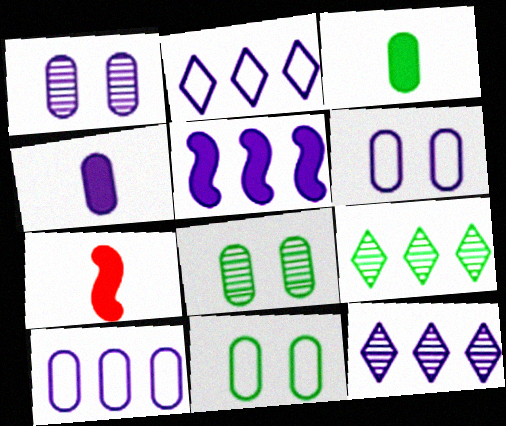[[1, 4, 10], 
[2, 7, 8], 
[5, 10, 12], 
[6, 7, 9], 
[7, 11, 12]]